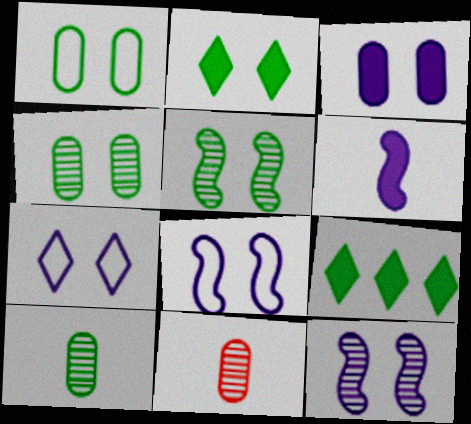[[1, 2, 5], 
[3, 7, 12], 
[8, 9, 11]]